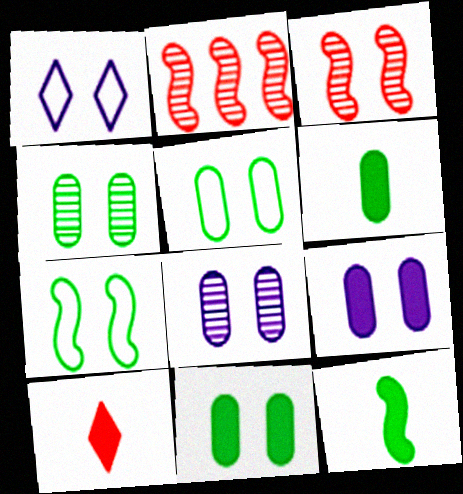[[1, 2, 6], 
[1, 3, 11], 
[4, 5, 11]]